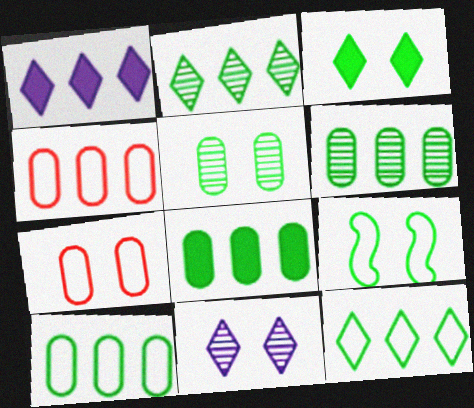[[3, 5, 9], 
[6, 8, 10]]